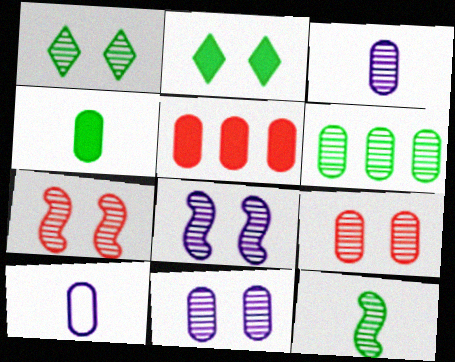[[1, 6, 12], 
[1, 7, 11], 
[1, 8, 9], 
[3, 6, 9]]